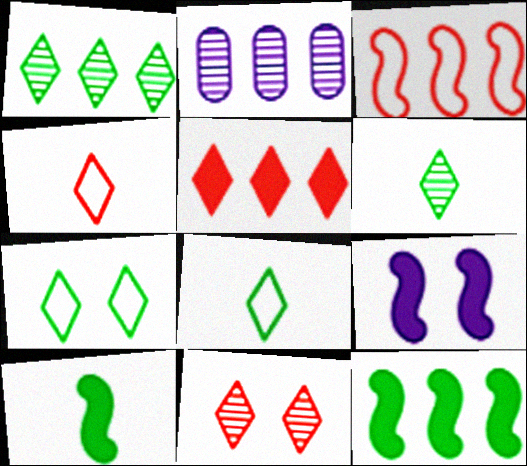[[4, 5, 11]]